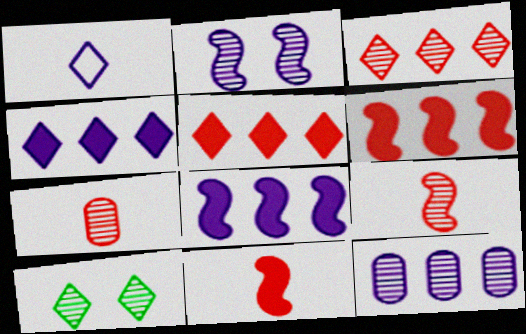[[1, 5, 10], 
[9, 10, 12]]